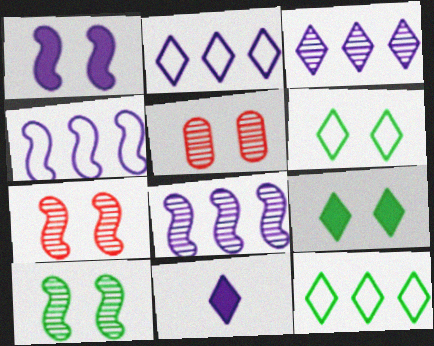[[1, 5, 6]]